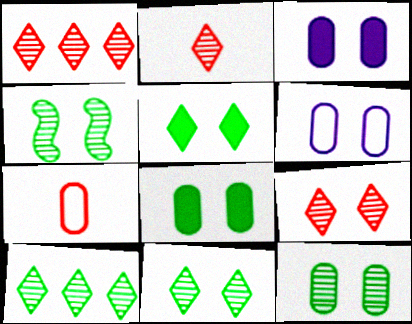[[1, 2, 9], 
[4, 11, 12]]